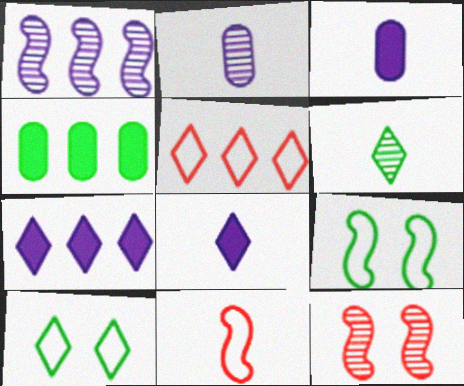[[1, 4, 5], 
[3, 6, 11], 
[4, 6, 9]]